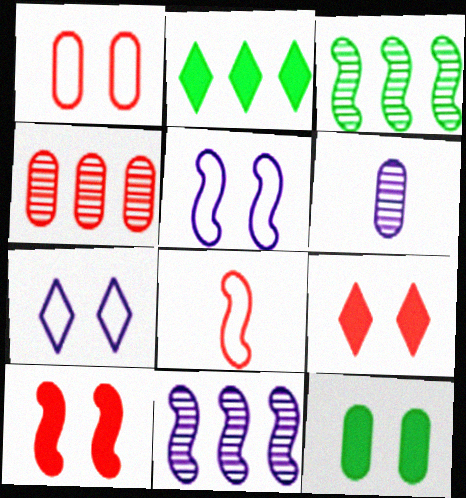[[4, 8, 9]]